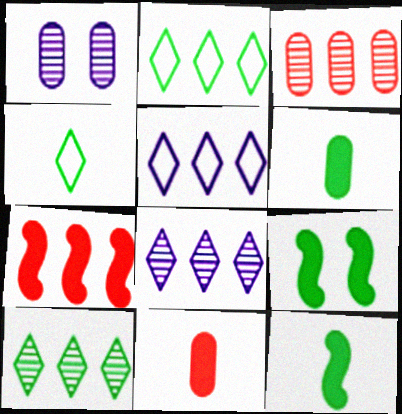[[1, 4, 7]]